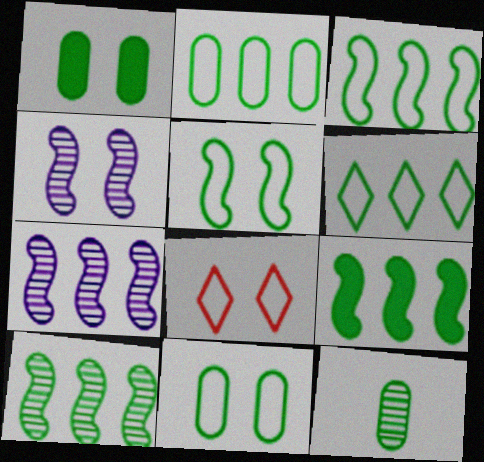[[1, 2, 12], 
[1, 4, 8], 
[2, 3, 6], 
[3, 9, 10]]